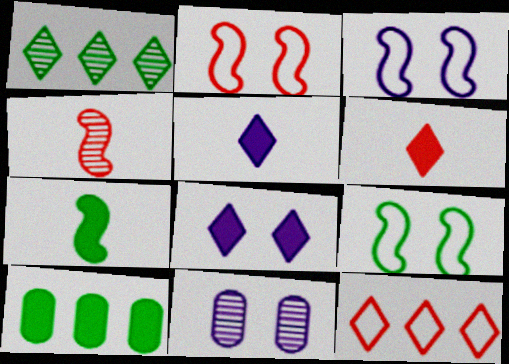[[1, 4, 11], 
[2, 3, 9], 
[3, 8, 11], 
[7, 11, 12]]